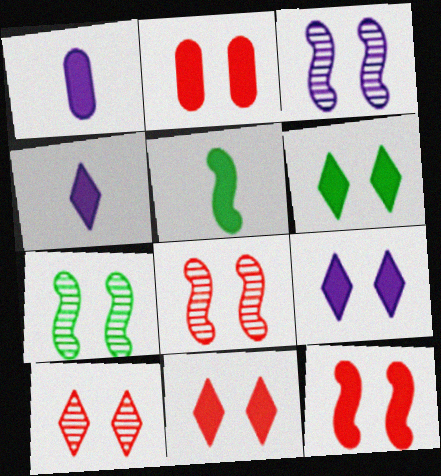[[2, 11, 12], 
[3, 7, 8], 
[6, 9, 11]]